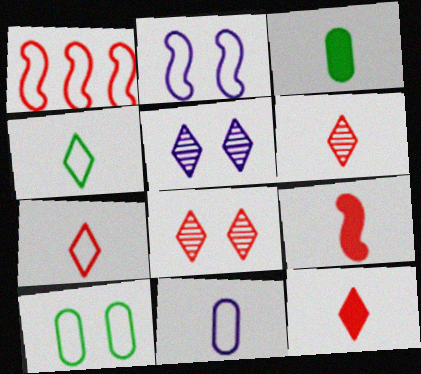[[1, 3, 5], 
[6, 7, 12]]